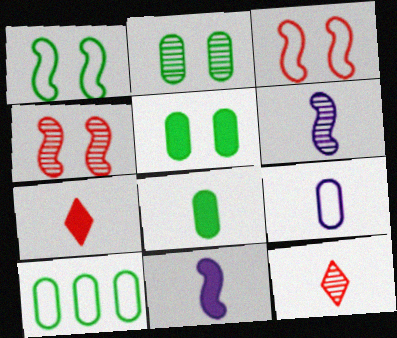[[2, 8, 10], 
[7, 8, 11]]